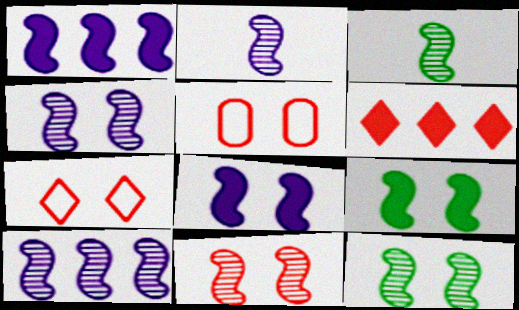[[2, 4, 10], 
[3, 10, 11], 
[4, 11, 12]]